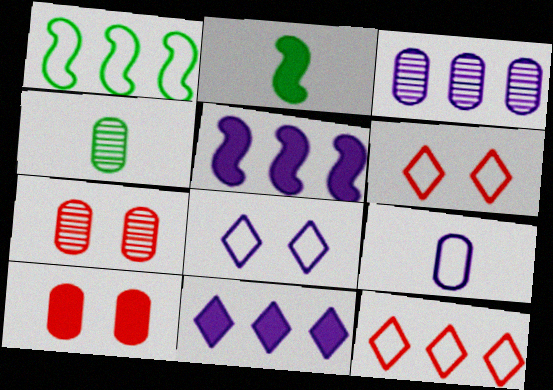[[1, 6, 9], 
[2, 3, 6], 
[2, 10, 11], 
[3, 4, 7], 
[4, 5, 6]]